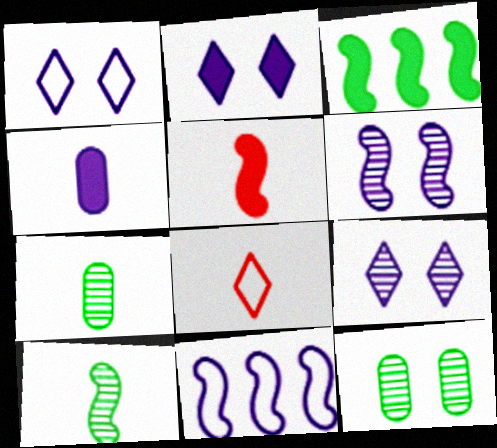[[1, 2, 9], 
[4, 8, 10], 
[4, 9, 11]]